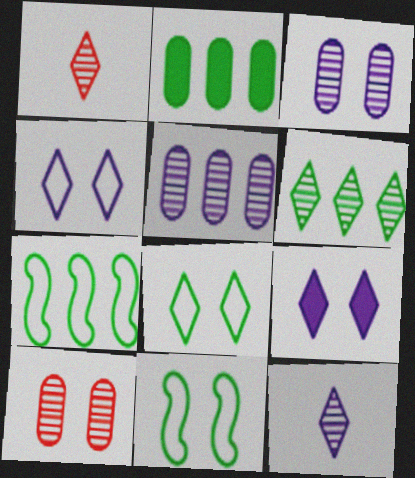[[2, 6, 7], 
[9, 10, 11]]